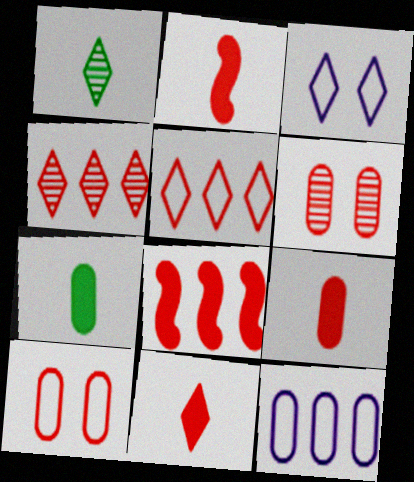[[2, 4, 10], 
[2, 5, 6], 
[2, 9, 11], 
[6, 7, 12]]